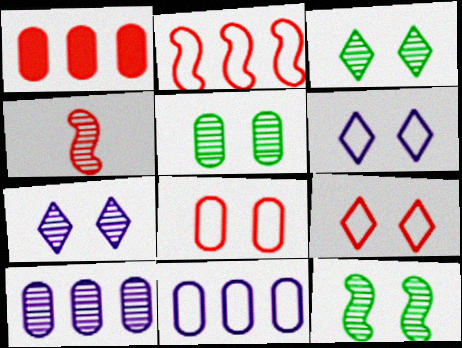[[1, 4, 9], 
[3, 4, 10], 
[3, 5, 12]]